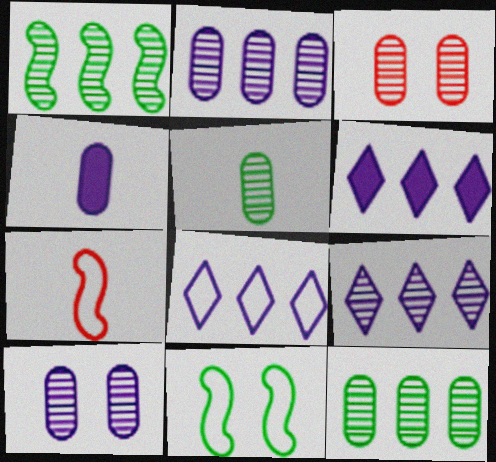[[2, 3, 5], 
[6, 8, 9]]